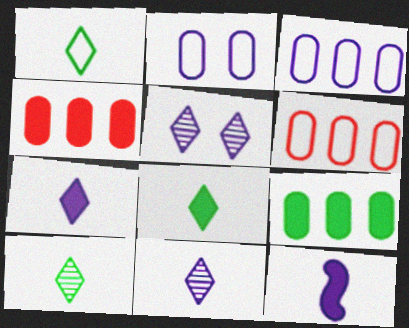[[1, 8, 10], 
[3, 5, 12]]